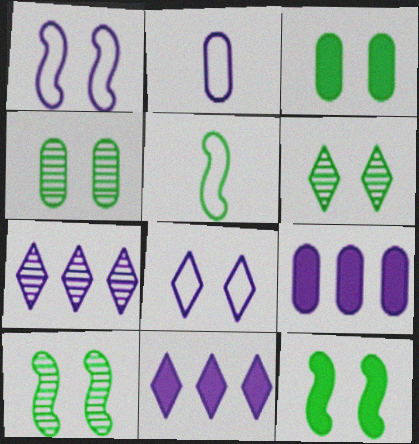[[4, 6, 10]]